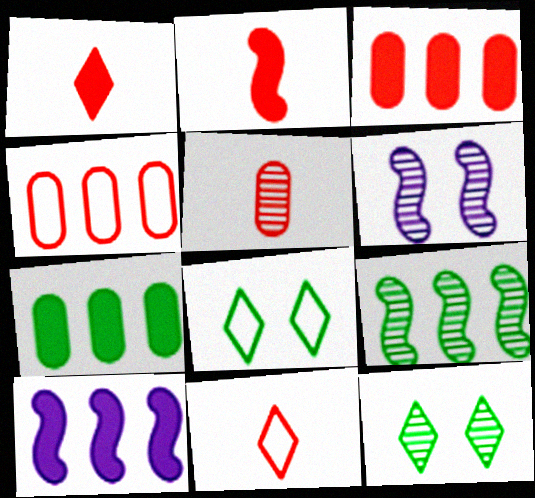[[2, 5, 11], 
[5, 8, 10], 
[6, 7, 11]]